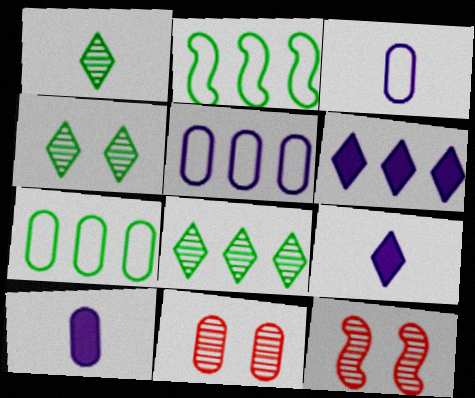[[1, 4, 8], 
[2, 9, 11], 
[7, 9, 12], 
[7, 10, 11]]